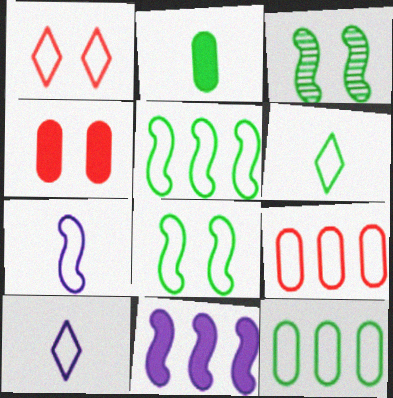[[1, 7, 12], 
[6, 8, 12], 
[8, 9, 10]]